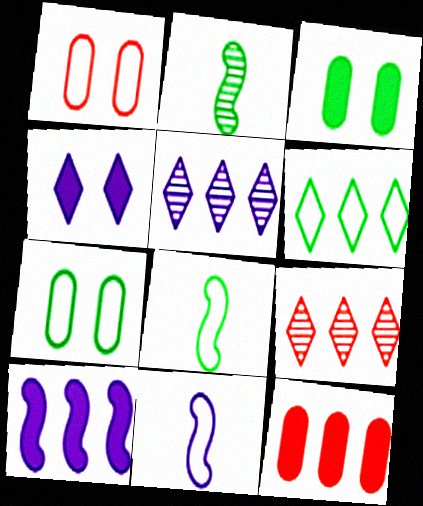[[1, 6, 11], 
[2, 3, 6], 
[3, 9, 11], 
[6, 7, 8]]